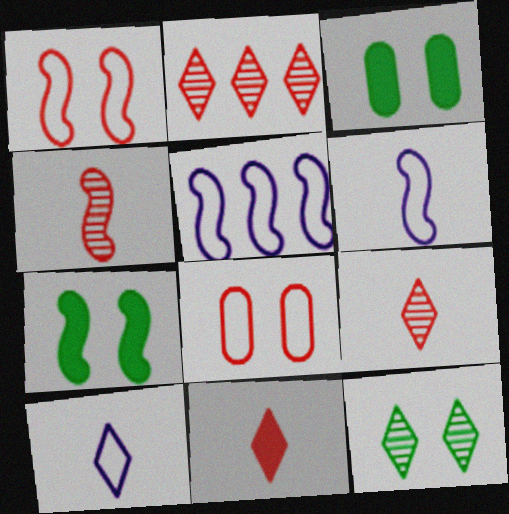[[2, 3, 6], 
[3, 5, 9], 
[4, 5, 7]]